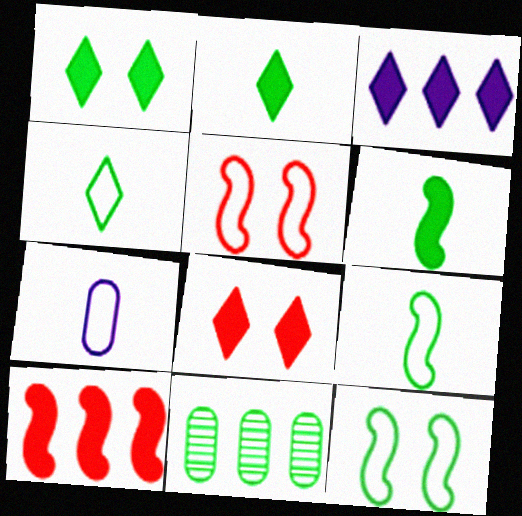[[1, 9, 11], 
[2, 3, 8], 
[2, 11, 12]]